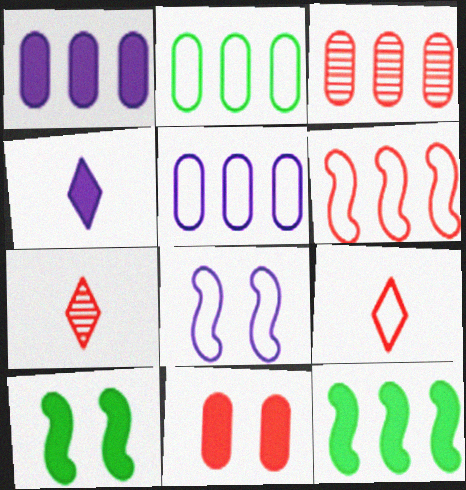[[1, 2, 3], 
[2, 8, 9], 
[4, 11, 12], 
[5, 7, 10], 
[6, 7, 11]]